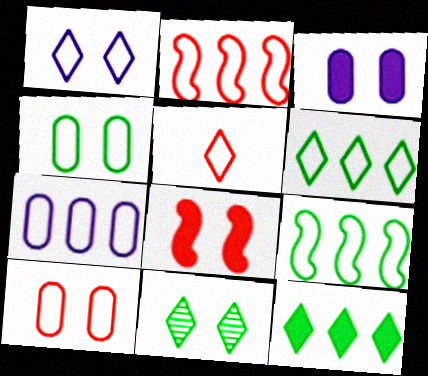[[1, 5, 6], 
[2, 5, 10], 
[2, 6, 7]]